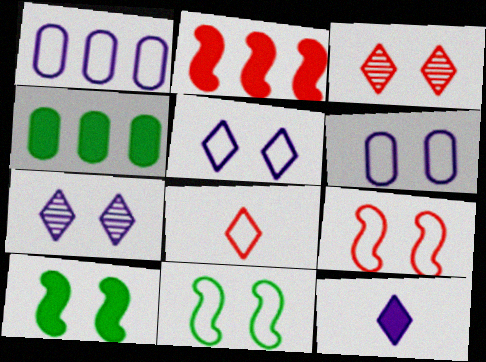[[1, 8, 11], 
[3, 6, 10]]